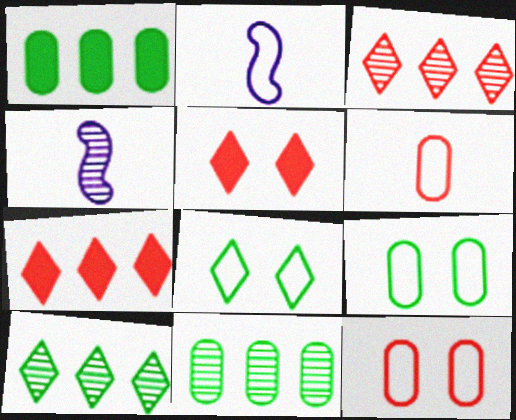[[2, 5, 11], 
[4, 7, 9]]